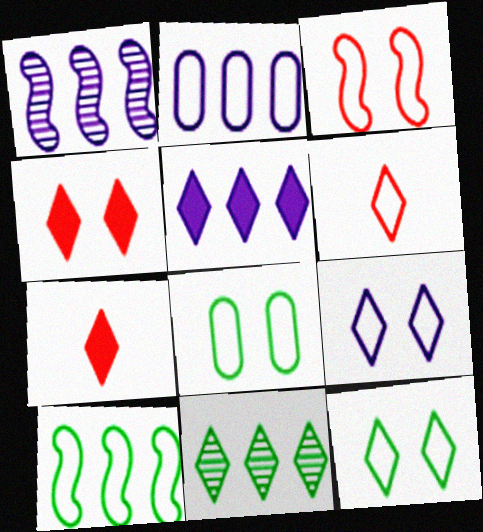[[1, 2, 5], 
[1, 7, 8], 
[3, 8, 9], 
[7, 9, 11]]